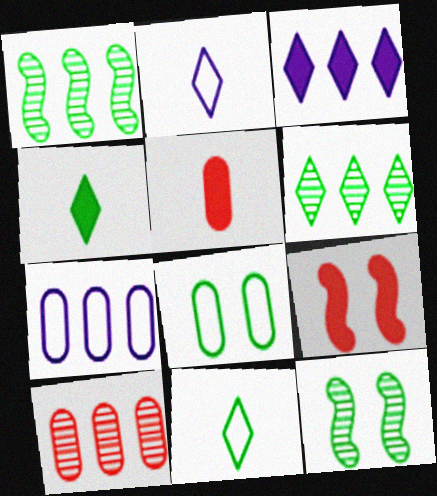[[1, 4, 8]]